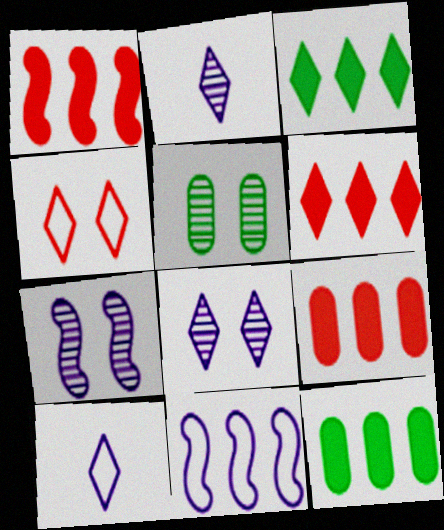[[1, 5, 10], 
[1, 6, 9], 
[2, 3, 4]]